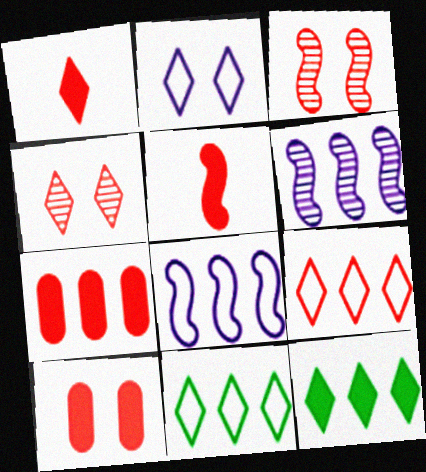[[1, 4, 9], 
[6, 7, 11]]